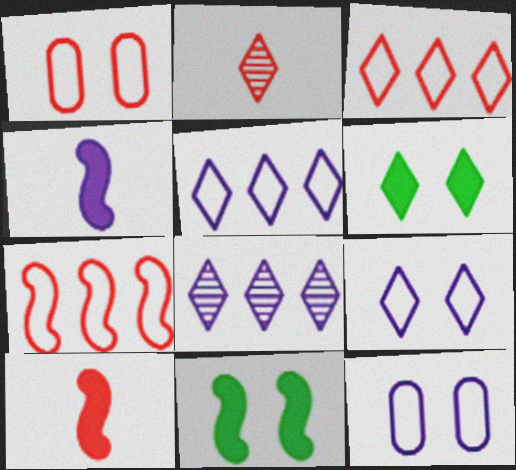[[2, 5, 6], 
[4, 8, 12]]